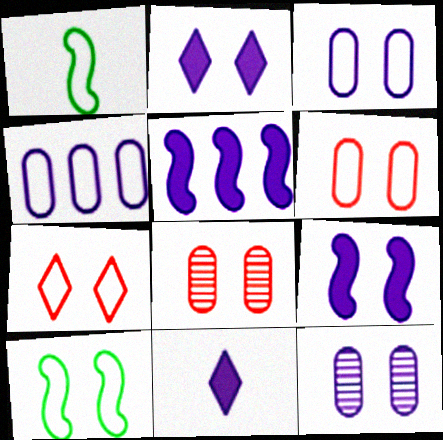[[1, 4, 7], 
[2, 8, 10], 
[3, 7, 10]]